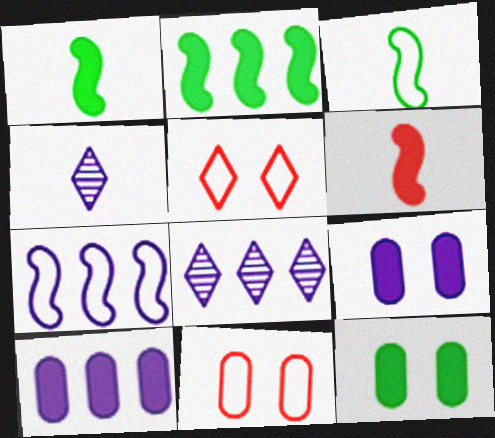[[1, 8, 11], 
[2, 4, 11], 
[4, 7, 9], 
[7, 8, 10]]